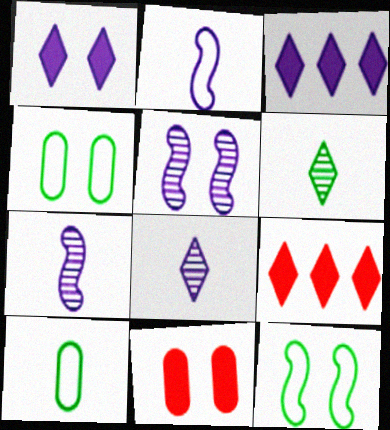[[4, 7, 9], 
[5, 9, 10]]